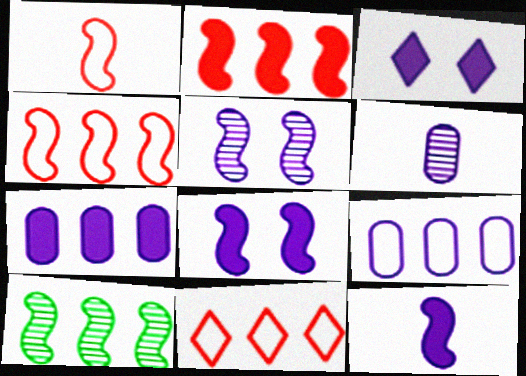[[1, 8, 10], 
[3, 7, 12], 
[7, 10, 11]]